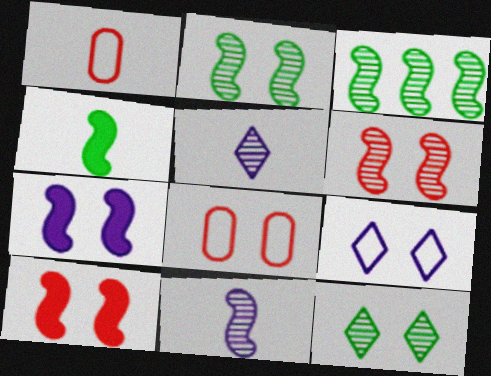[[1, 4, 5], 
[3, 6, 11], 
[7, 8, 12]]